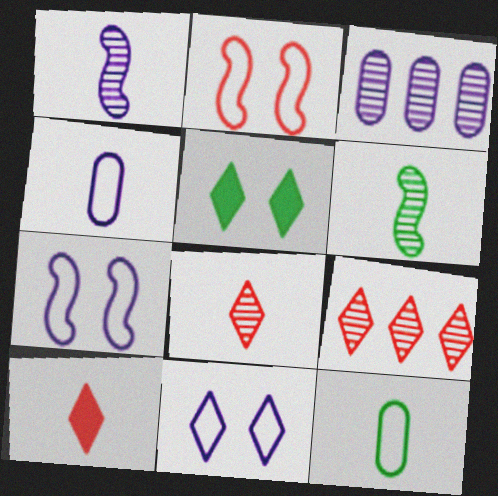[[1, 10, 12], 
[4, 6, 10]]